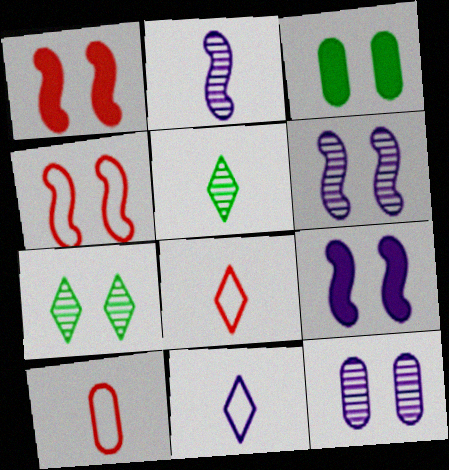[]